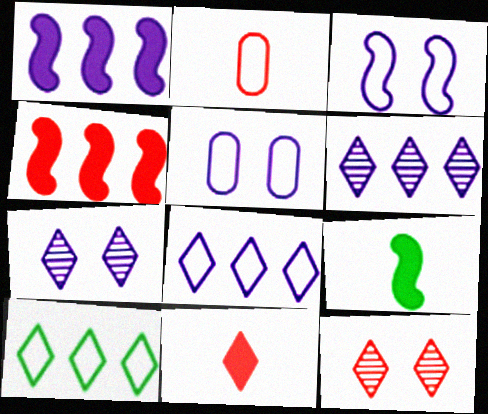[[2, 3, 10], 
[2, 4, 12], 
[7, 10, 11]]